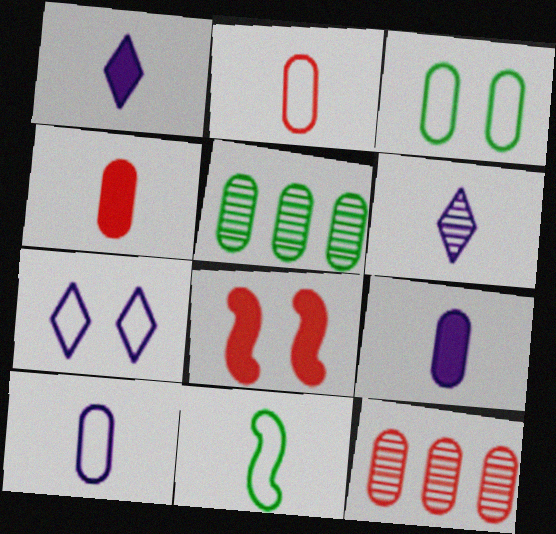[[3, 9, 12], 
[4, 6, 11]]